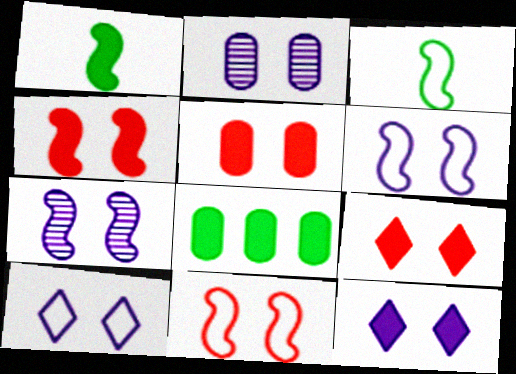[[2, 6, 12], 
[4, 5, 9]]